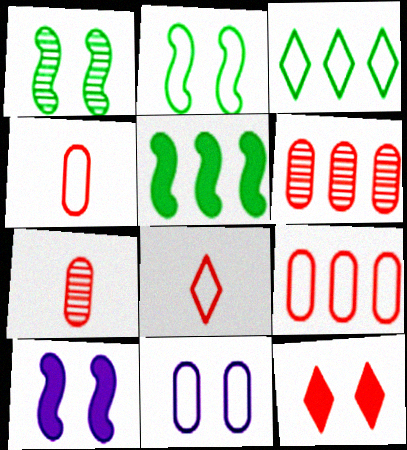[[1, 11, 12], 
[3, 7, 10]]